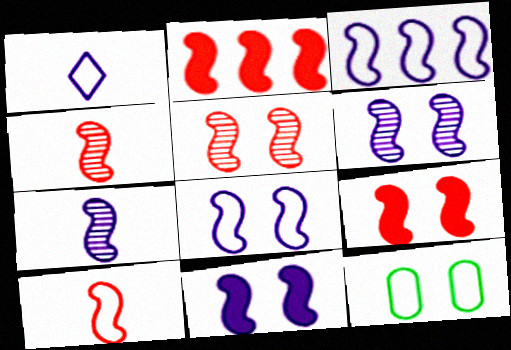[[2, 5, 10], 
[3, 7, 11], 
[6, 8, 11]]